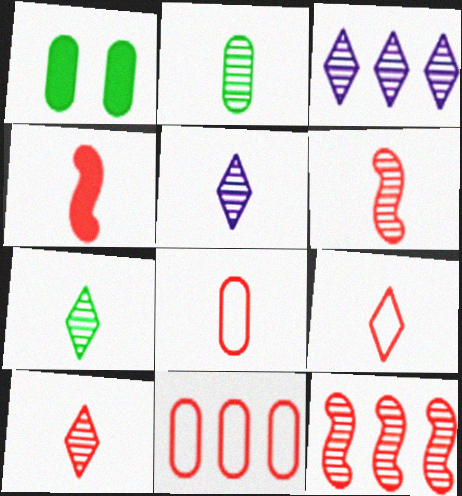[[2, 5, 6], 
[4, 8, 10], 
[5, 7, 10]]